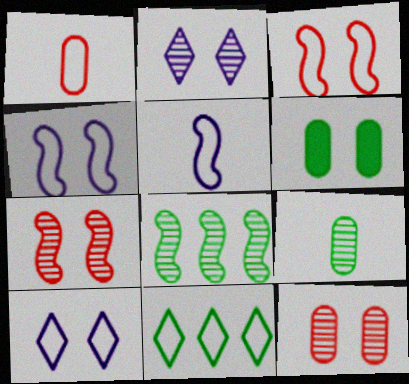[[1, 4, 11], 
[2, 3, 6], 
[6, 7, 10]]